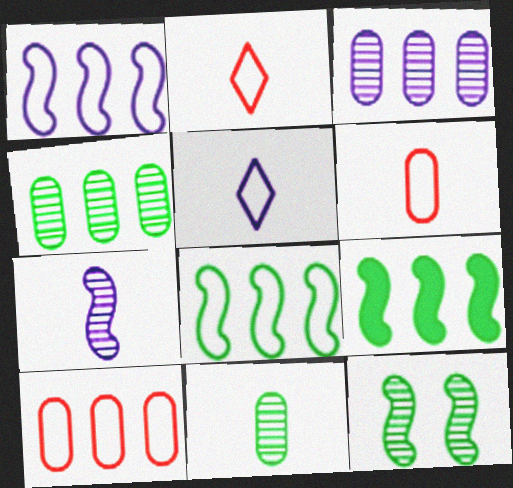[]